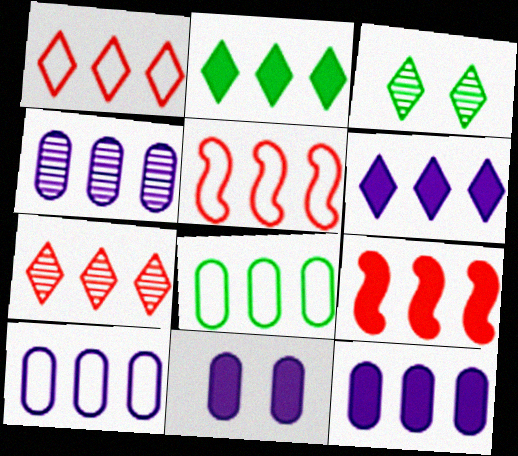[[2, 4, 5], 
[2, 9, 12], 
[4, 10, 12]]